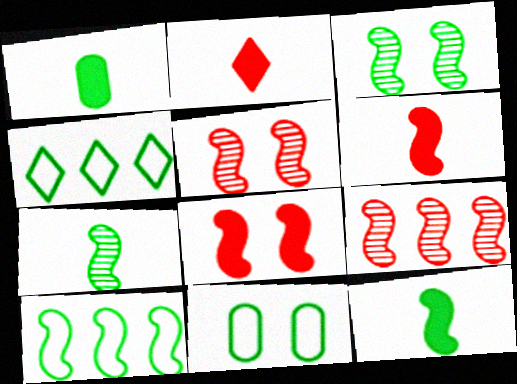[[1, 3, 4], 
[3, 10, 12]]